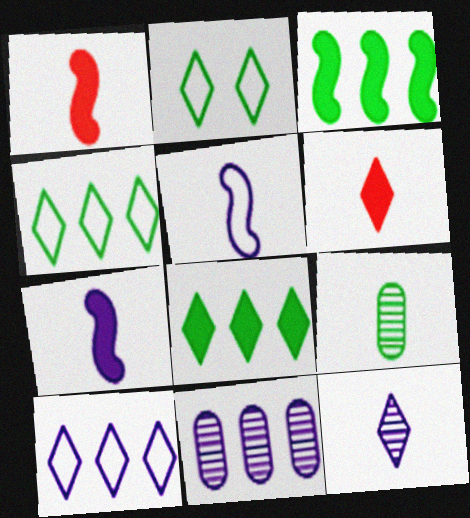[[1, 2, 11], 
[2, 3, 9], 
[5, 6, 9]]